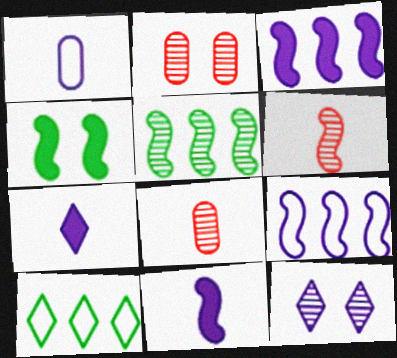[[1, 3, 12], 
[2, 10, 11], 
[4, 6, 9], 
[5, 8, 12]]